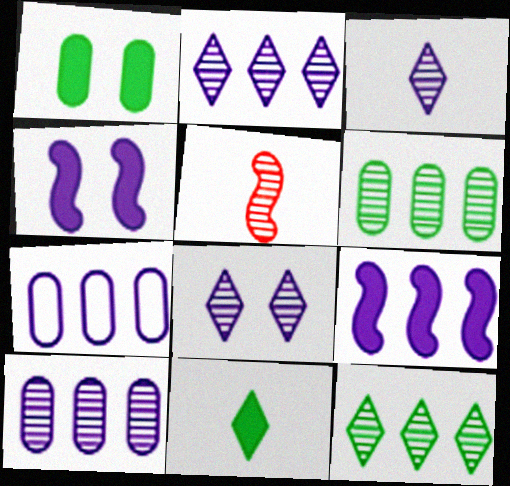[[2, 3, 8], 
[2, 7, 9], 
[3, 4, 7], 
[5, 6, 8]]